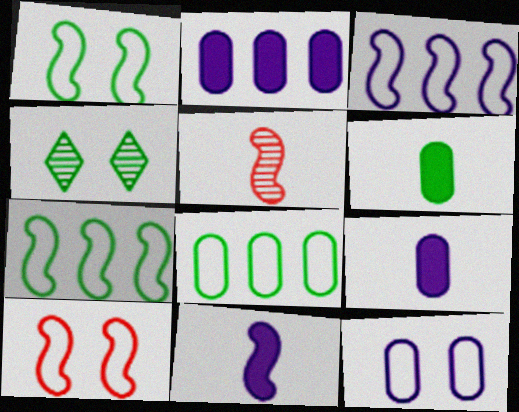[[4, 6, 7]]